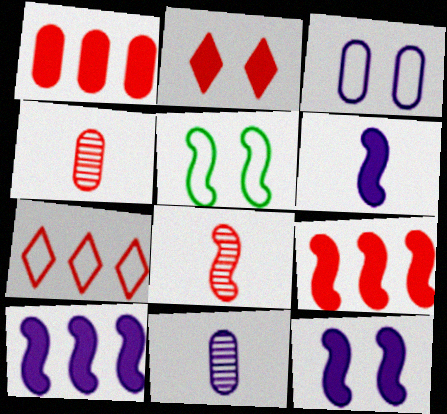[[5, 8, 10], 
[6, 10, 12]]